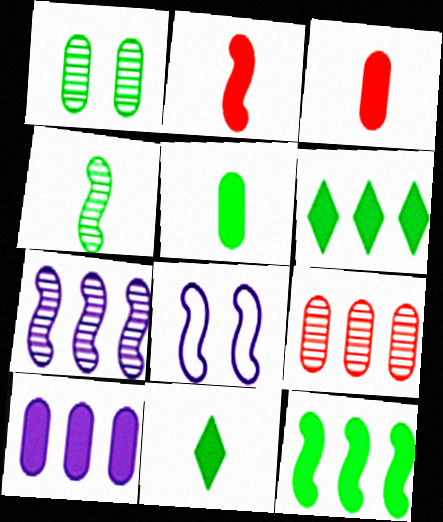[[8, 9, 11]]